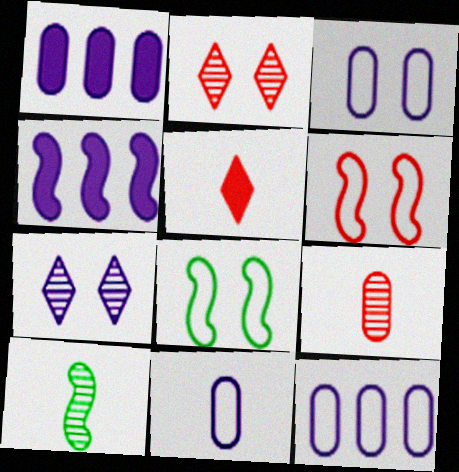[[3, 11, 12], 
[4, 6, 10], 
[4, 7, 11], 
[5, 10, 11]]